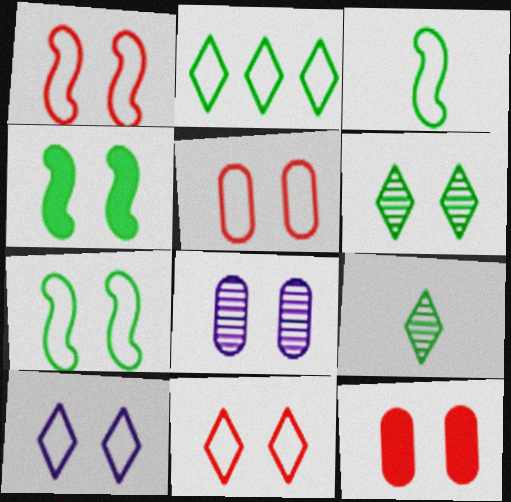[[1, 5, 11], 
[4, 8, 11], 
[5, 7, 10]]